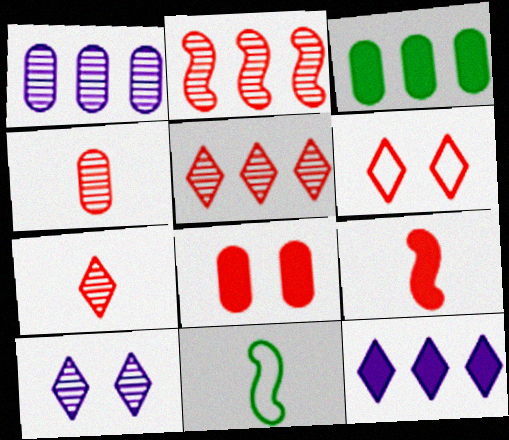[]